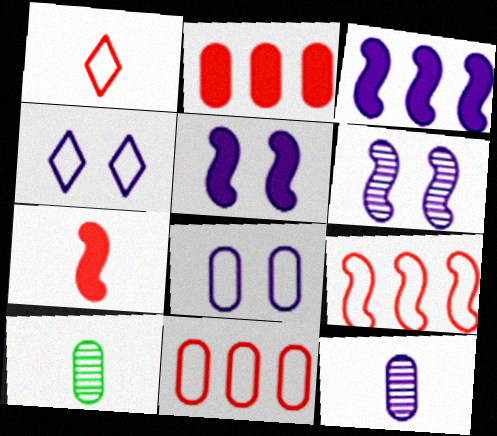[[2, 8, 10], 
[3, 4, 12]]